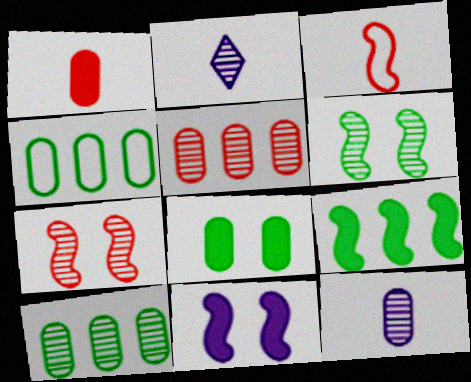[[2, 5, 6], 
[2, 7, 10]]